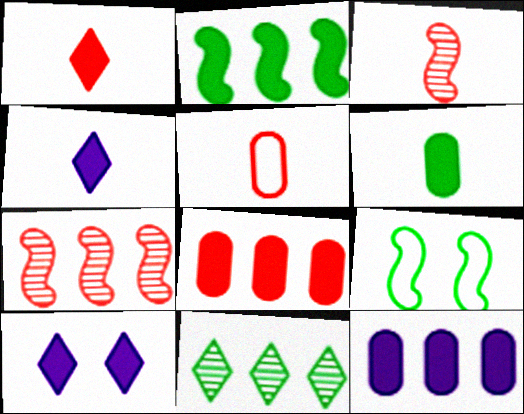[[1, 3, 5], 
[6, 9, 11]]